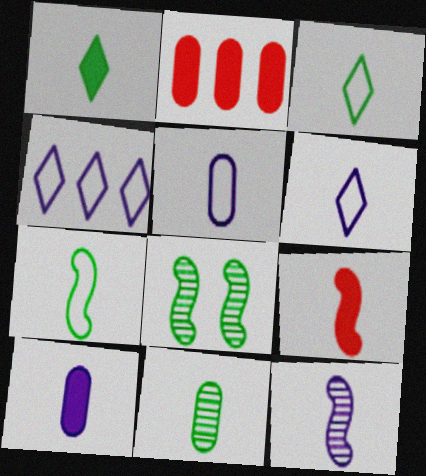[[1, 7, 11], 
[1, 9, 10], 
[2, 6, 8], 
[6, 9, 11], 
[6, 10, 12], 
[7, 9, 12]]